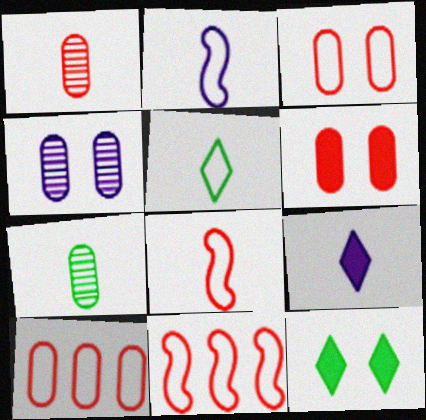[[1, 6, 10], 
[7, 8, 9]]